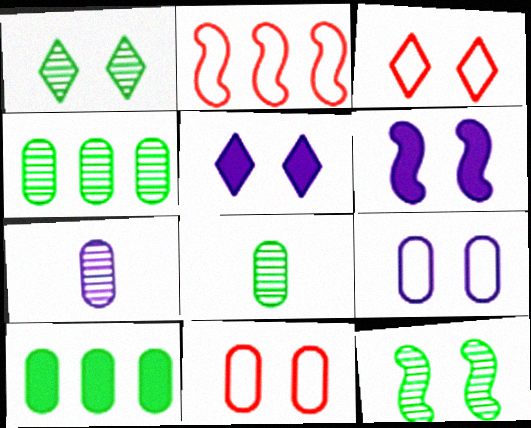[[1, 3, 5], 
[1, 6, 11], 
[2, 5, 8], 
[5, 11, 12], 
[7, 10, 11]]